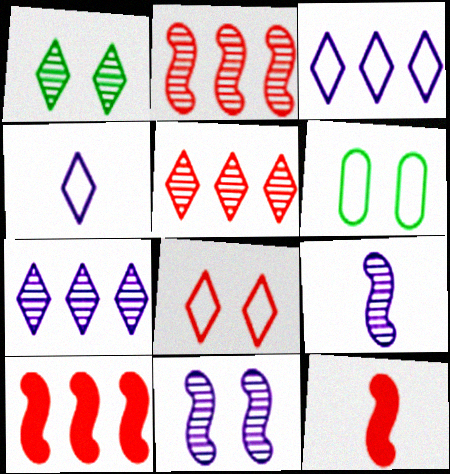[[6, 7, 12]]